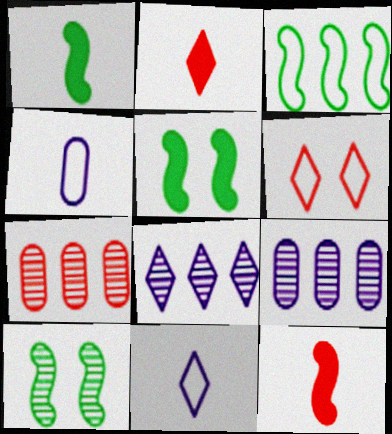[[1, 3, 10], 
[1, 6, 9], 
[3, 4, 6], 
[5, 7, 11], 
[6, 7, 12]]